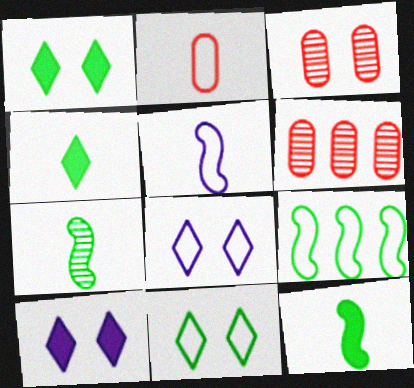[[1, 5, 6], 
[2, 8, 9], 
[6, 8, 12]]